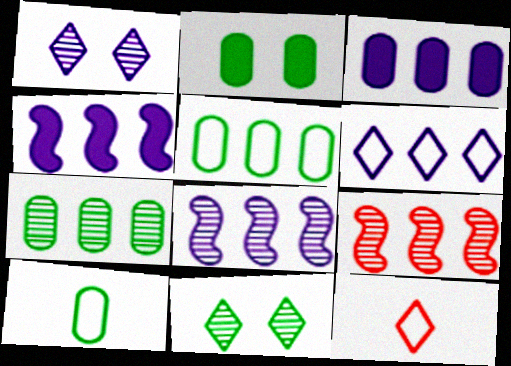[[2, 7, 10], 
[2, 8, 12], 
[3, 6, 8]]